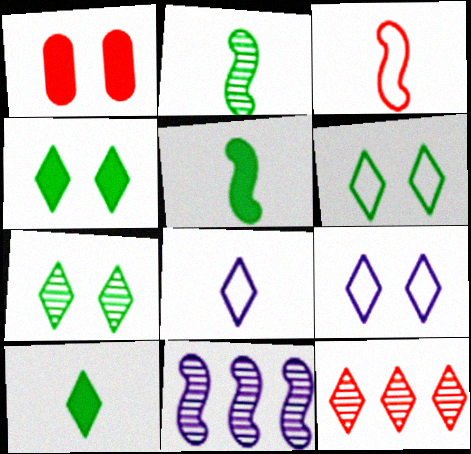[[1, 3, 12], 
[4, 6, 7], 
[4, 8, 12], 
[9, 10, 12]]